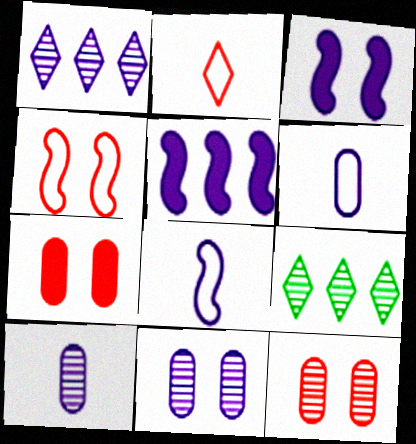[[1, 3, 6], 
[7, 8, 9]]